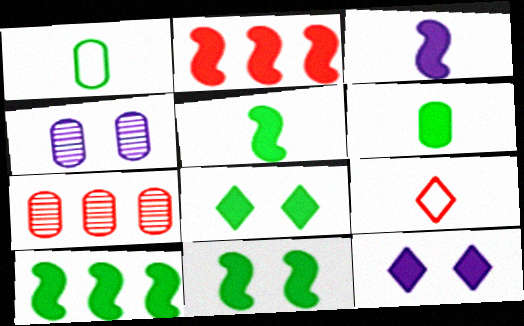[[2, 3, 11], 
[2, 6, 12], 
[4, 9, 10], 
[5, 10, 11], 
[6, 8, 10]]